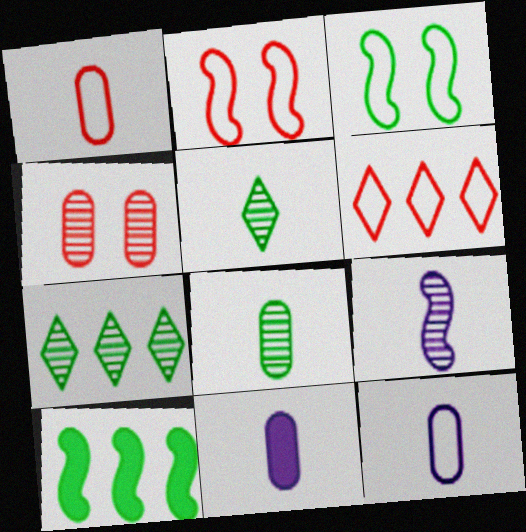[[1, 2, 6], 
[1, 8, 11], 
[2, 7, 11], 
[2, 9, 10], 
[3, 6, 12], 
[4, 7, 9]]